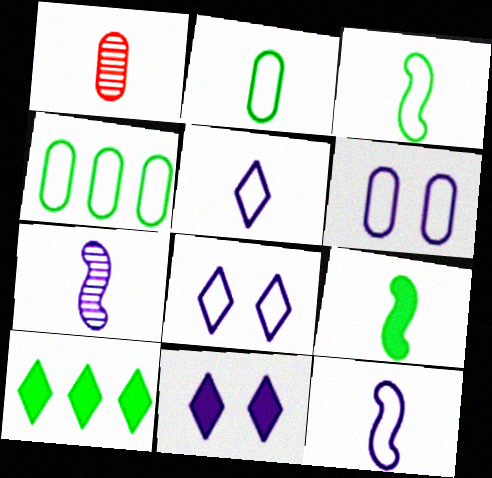[[1, 5, 9]]